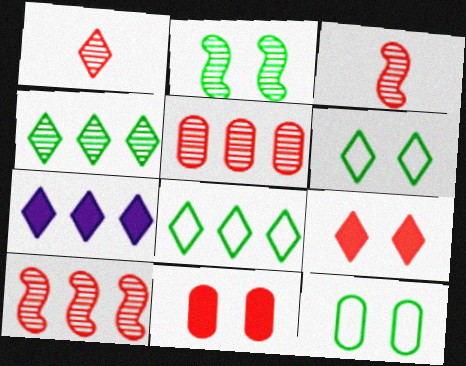[[1, 6, 7], 
[3, 7, 12]]